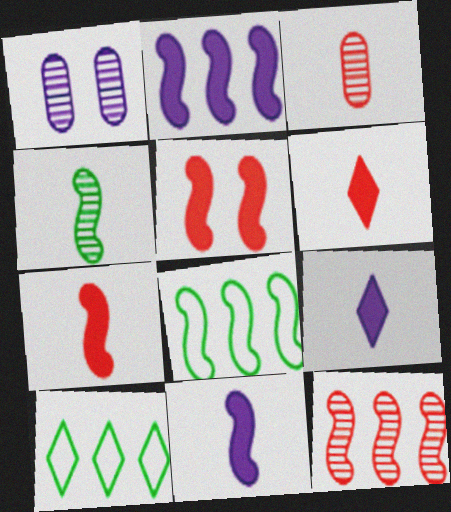[[1, 6, 8], 
[1, 7, 10], 
[2, 8, 12]]